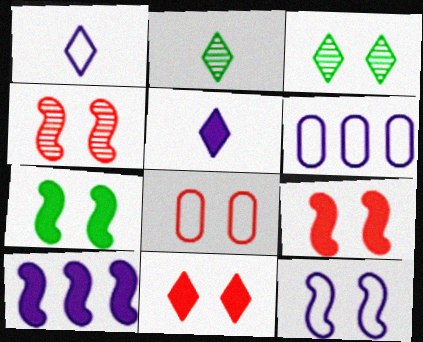[[1, 6, 12], 
[2, 6, 9], 
[2, 8, 10], 
[4, 7, 12], 
[4, 8, 11]]